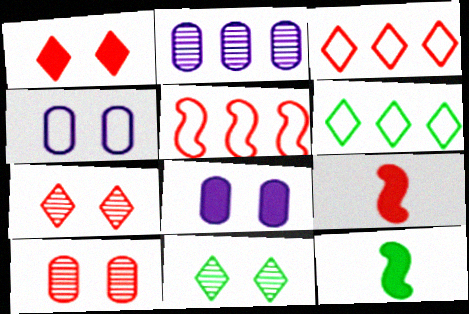[[3, 9, 10]]